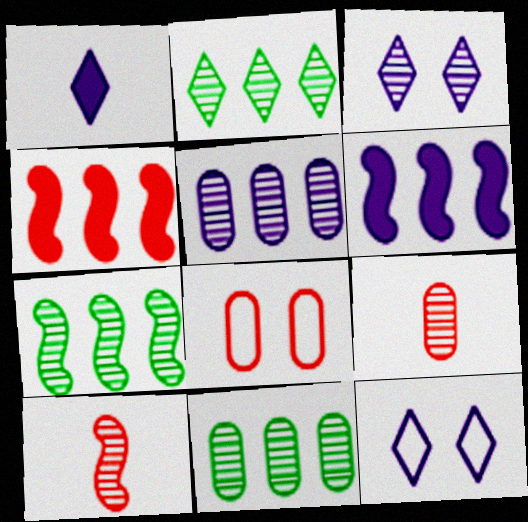[[1, 7, 8], 
[2, 7, 11], 
[3, 7, 9], 
[3, 10, 11]]